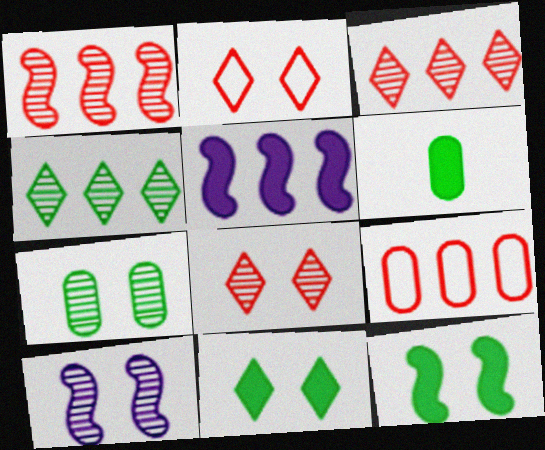[[4, 5, 9], 
[7, 8, 10]]